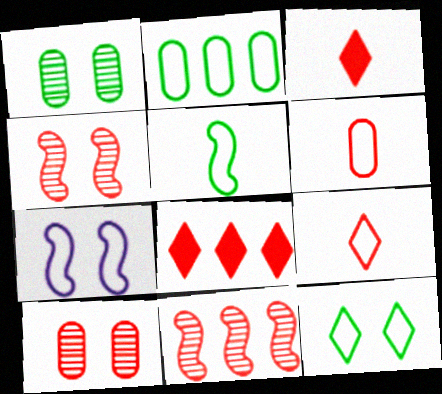[[2, 5, 12], 
[2, 7, 9], 
[4, 6, 8]]